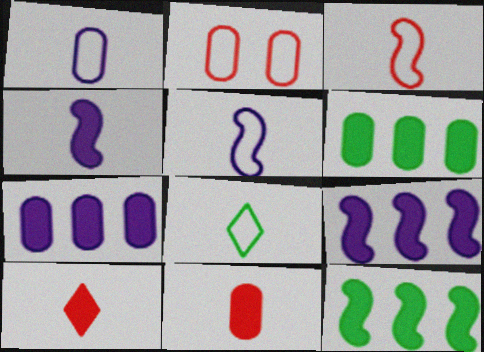[[1, 3, 8]]